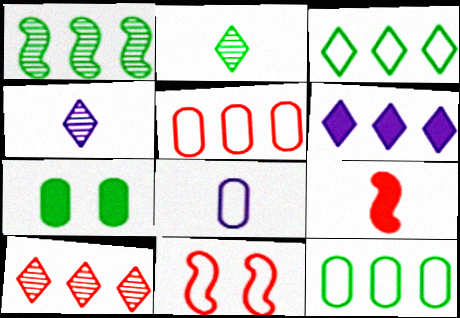[[1, 5, 6], 
[2, 8, 9], 
[3, 6, 10], 
[3, 8, 11], 
[6, 7, 9]]